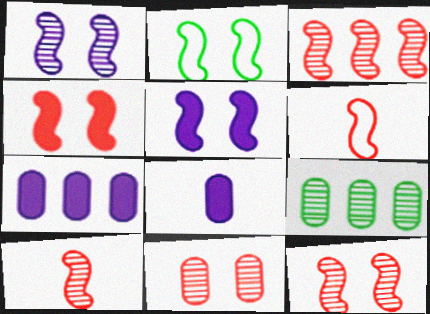[[1, 2, 4], 
[2, 5, 12], 
[3, 4, 6], 
[3, 10, 12]]